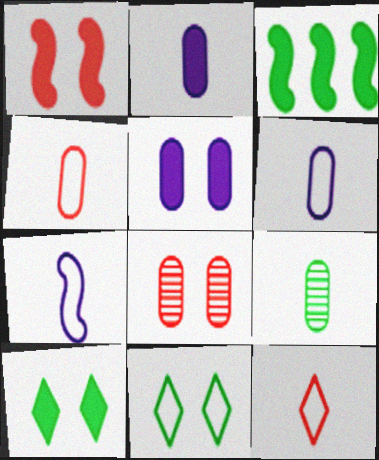[[1, 5, 10], 
[2, 4, 9], 
[3, 9, 11]]